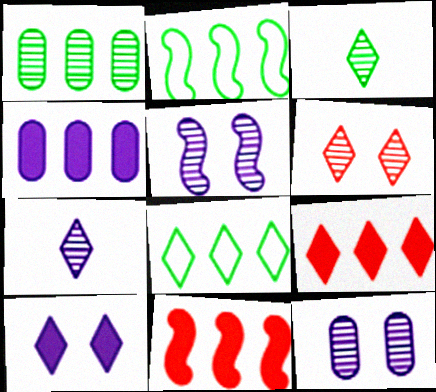[]